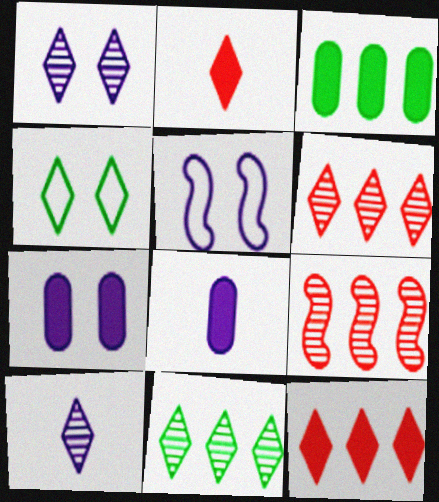[[1, 5, 7], 
[4, 8, 9], 
[4, 10, 12]]